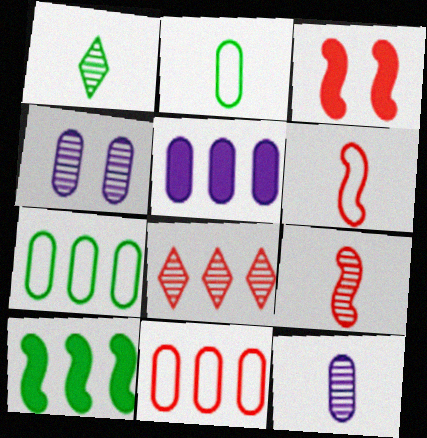[[1, 9, 12]]